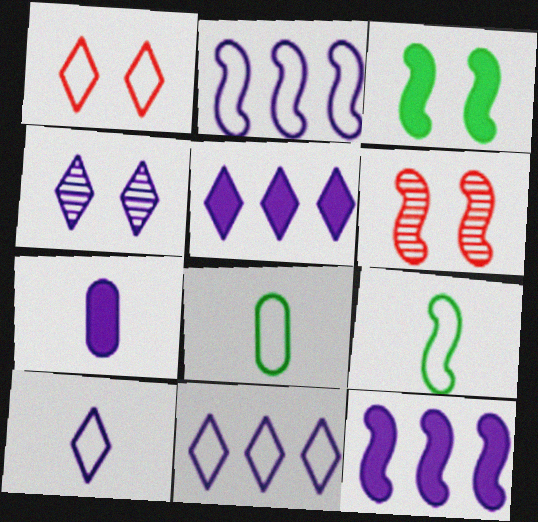[[1, 2, 8], 
[2, 4, 7], 
[4, 5, 10], 
[5, 6, 8], 
[6, 9, 12]]